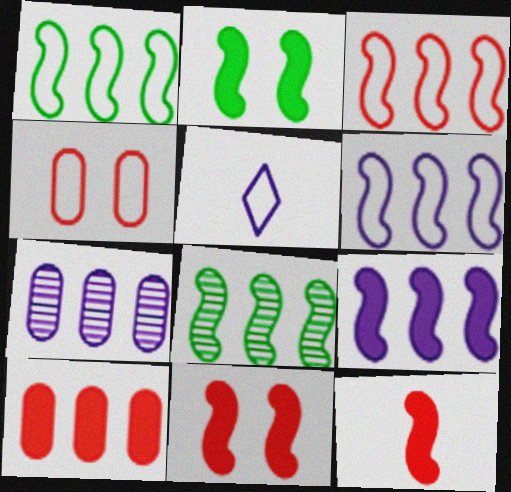[[1, 3, 6], 
[1, 4, 5], 
[2, 9, 12], 
[3, 8, 9]]